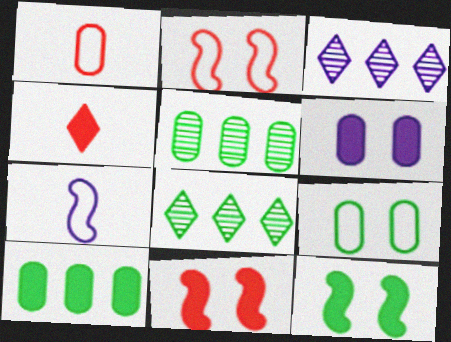[[1, 3, 12], 
[1, 5, 6], 
[3, 6, 7]]